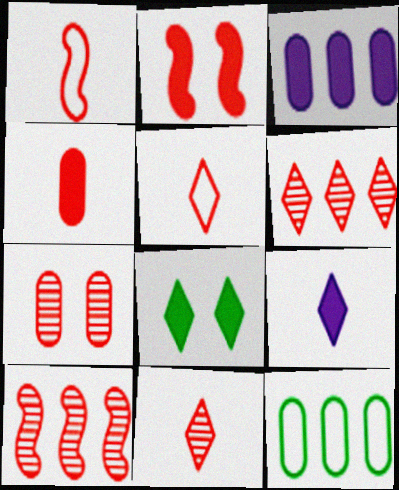[[1, 2, 10], 
[1, 4, 11], 
[7, 10, 11]]